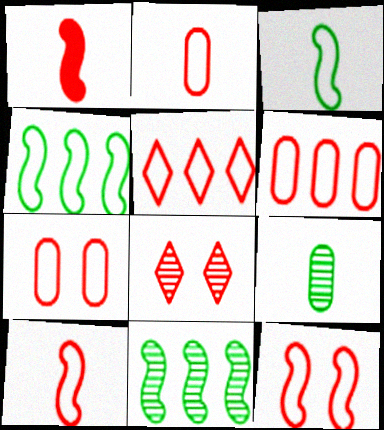[[1, 6, 8], 
[2, 5, 12], 
[2, 6, 7], 
[5, 7, 10]]